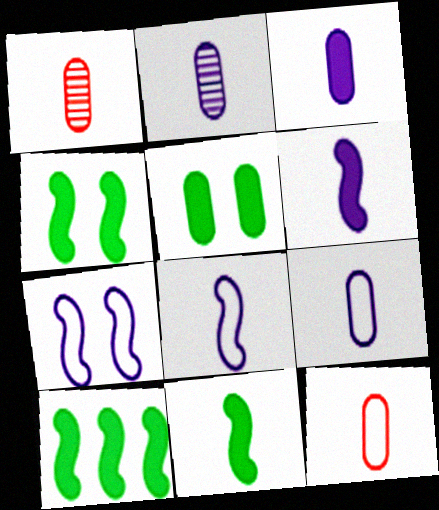[[2, 3, 9], 
[4, 10, 11]]